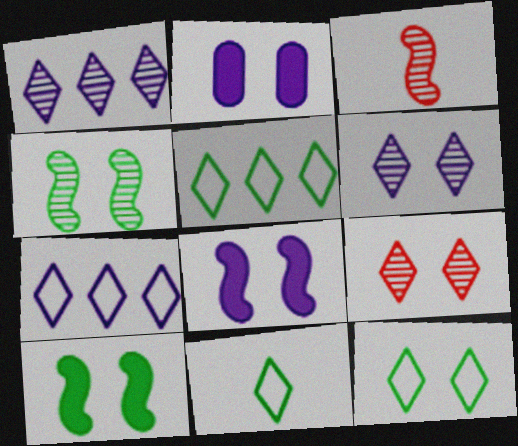[[2, 3, 5], 
[5, 11, 12]]